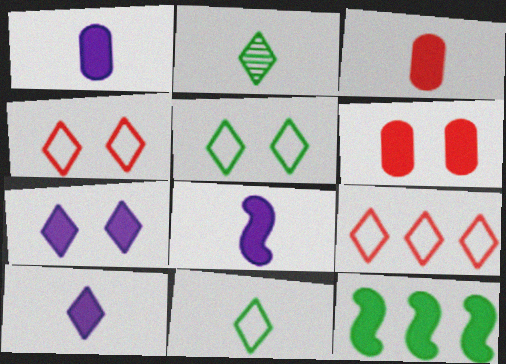[[1, 8, 10], 
[2, 7, 9], 
[3, 7, 12], 
[6, 10, 12]]